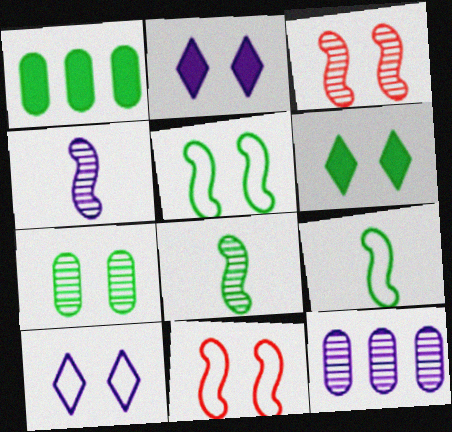[[2, 7, 11], 
[5, 6, 7]]